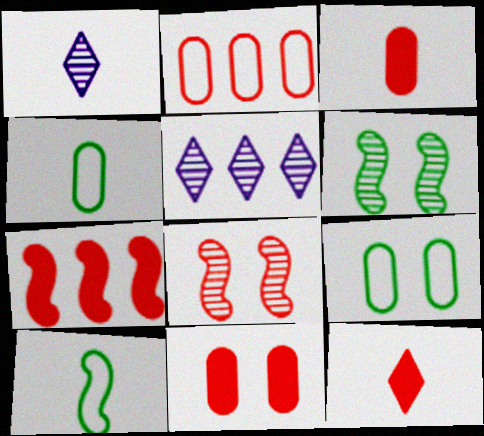[[1, 3, 10], 
[1, 7, 9], 
[2, 8, 12], 
[5, 10, 11], 
[7, 11, 12]]